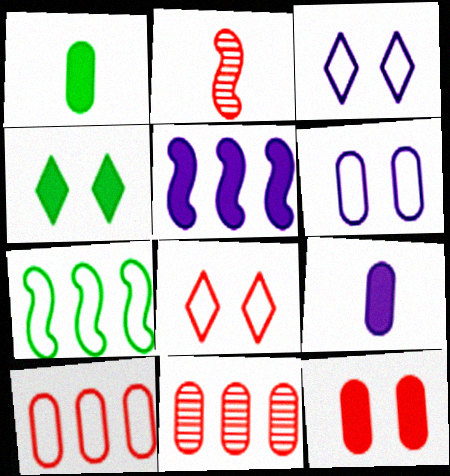[[1, 6, 11]]